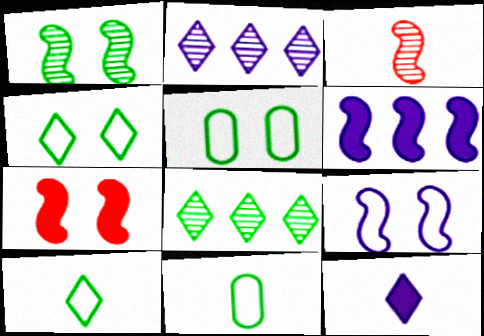[[1, 7, 9], 
[2, 7, 11], 
[3, 11, 12]]